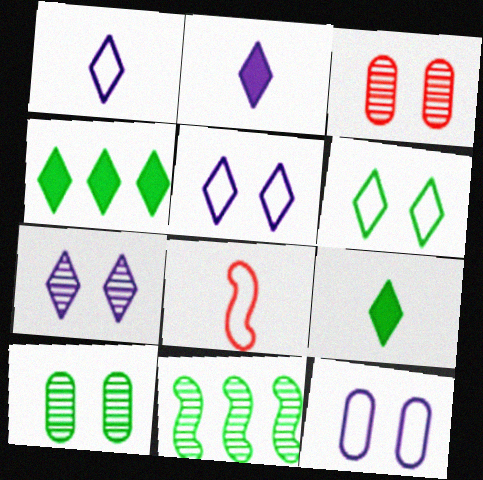[]